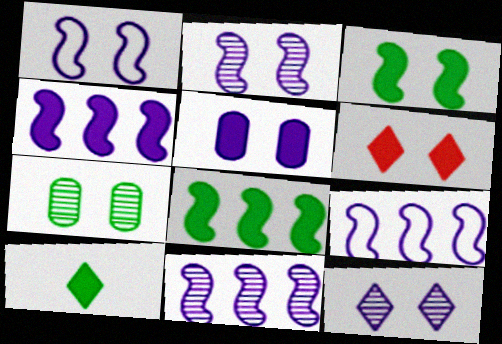[[1, 5, 12], 
[1, 6, 7], 
[3, 5, 6], 
[4, 9, 11]]